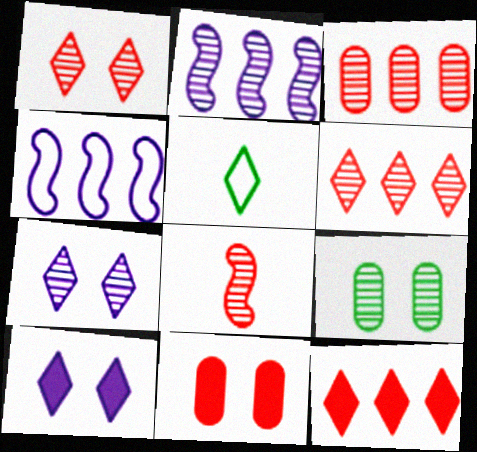[[1, 3, 8], 
[2, 5, 11], 
[5, 6, 10], 
[5, 7, 12]]